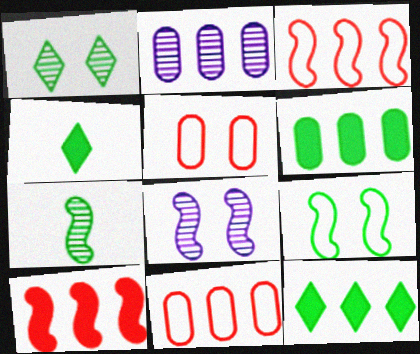[[2, 3, 12], 
[2, 6, 11], 
[4, 8, 11]]